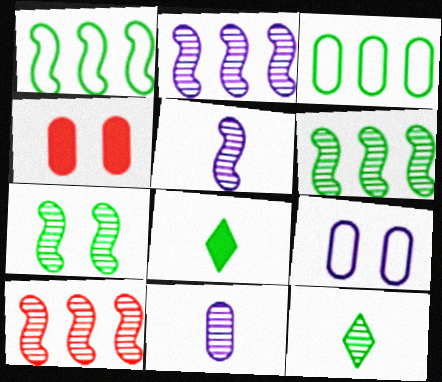[[2, 6, 10], 
[3, 4, 11], 
[3, 7, 8], 
[5, 7, 10], 
[8, 9, 10]]